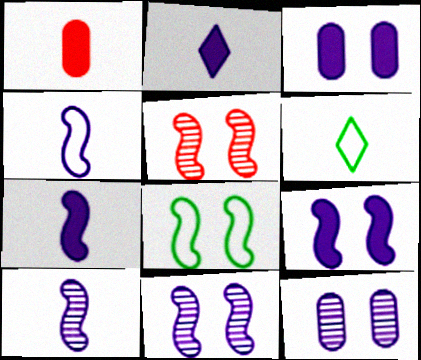[[1, 6, 10], 
[4, 7, 10], 
[5, 8, 9]]